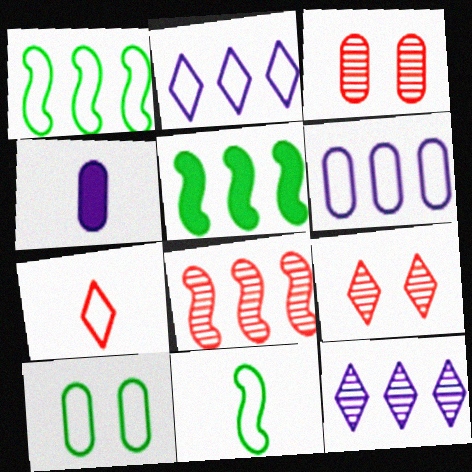[[1, 4, 9]]